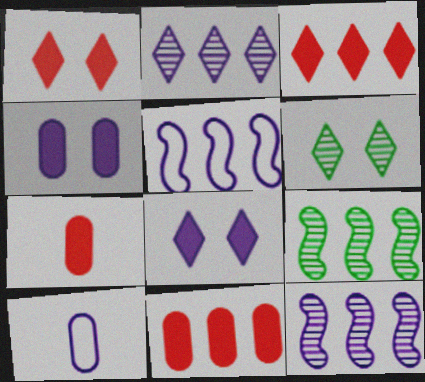[[1, 9, 10], 
[5, 6, 7], 
[8, 10, 12]]